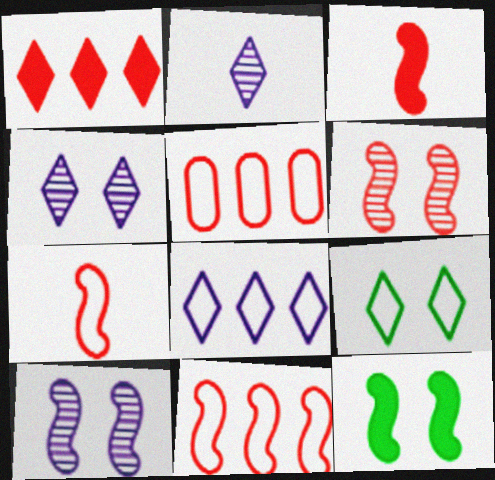[[1, 2, 9], 
[2, 5, 12], 
[3, 6, 11]]